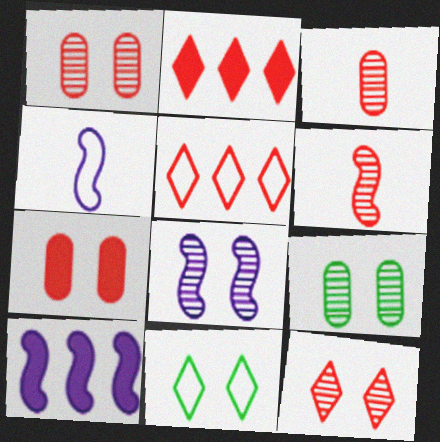[[2, 4, 9], 
[3, 10, 11], 
[4, 8, 10], 
[5, 6, 7], 
[7, 8, 11], 
[8, 9, 12]]